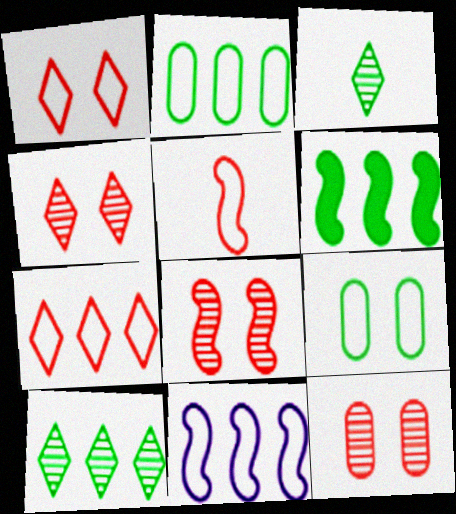[[2, 6, 10], 
[2, 7, 11], 
[3, 6, 9], 
[4, 8, 12]]